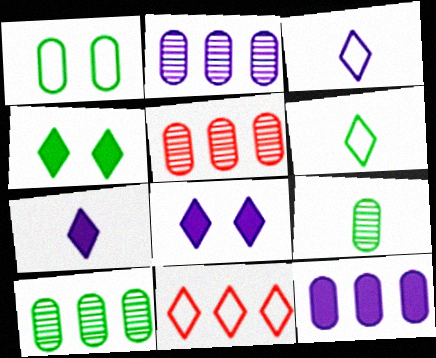[[2, 5, 10]]